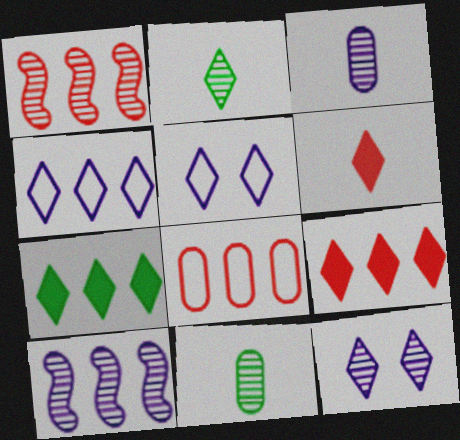[[1, 8, 9], 
[1, 11, 12], 
[2, 5, 9], 
[3, 10, 12], 
[7, 8, 10]]